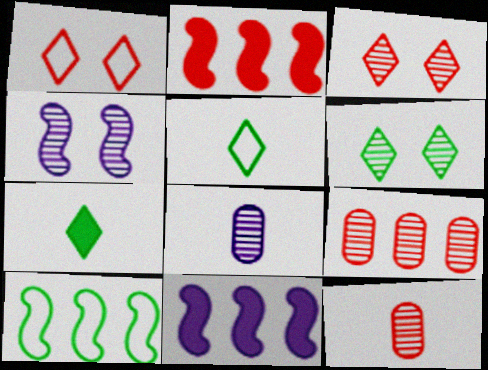[[1, 2, 12]]